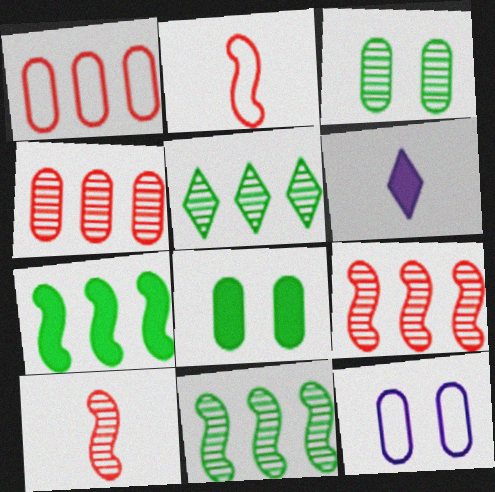[]